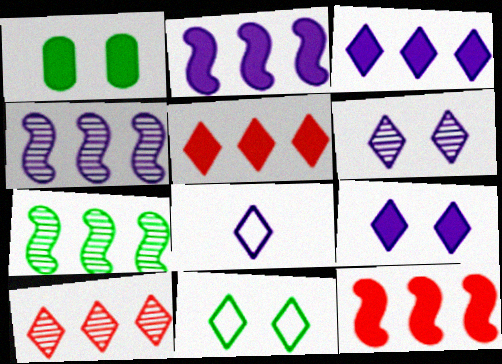[[3, 6, 8]]